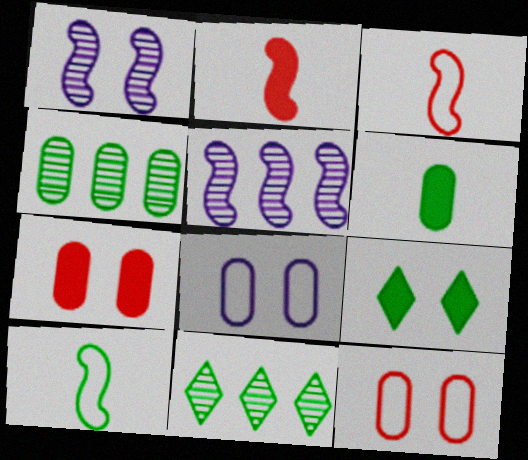[[1, 9, 12], 
[2, 8, 11], 
[4, 9, 10]]